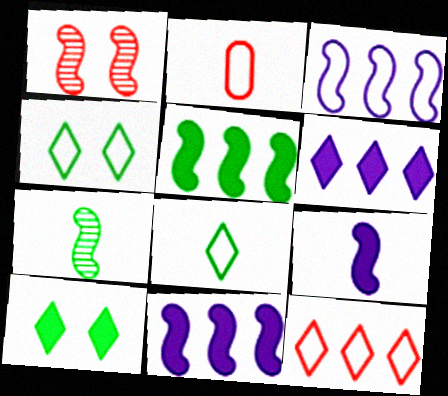[[2, 3, 4]]